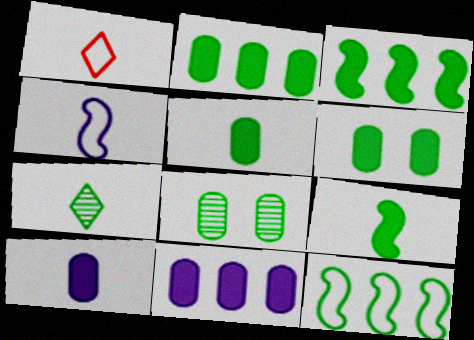[[2, 5, 6], 
[6, 7, 12]]